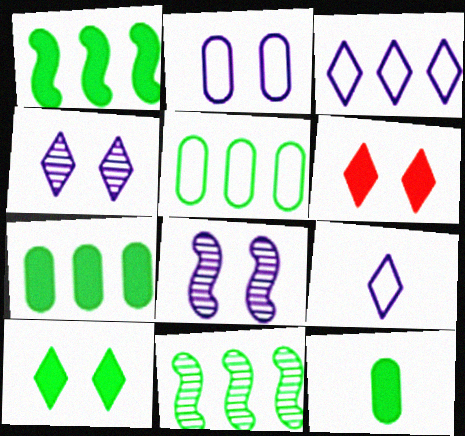[[1, 10, 12]]